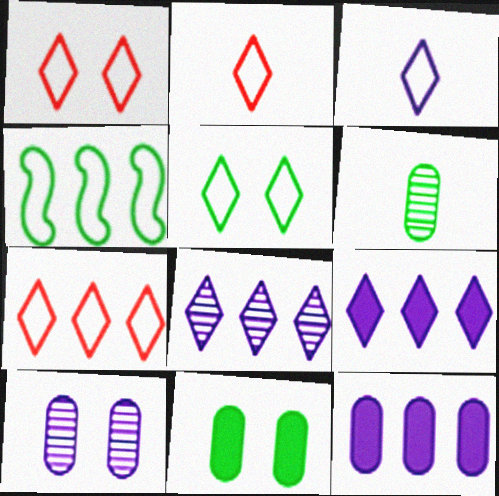[[1, 2, 7], 
[3, 5, 7]]